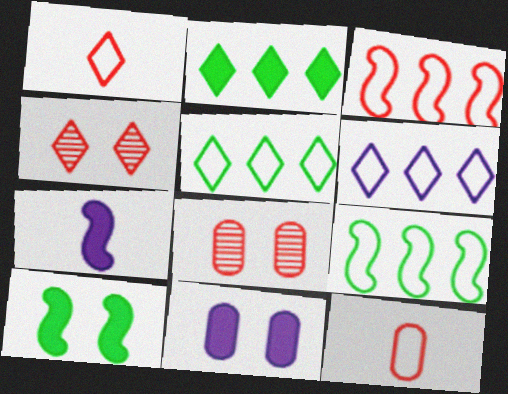[[5, 7, 8]]